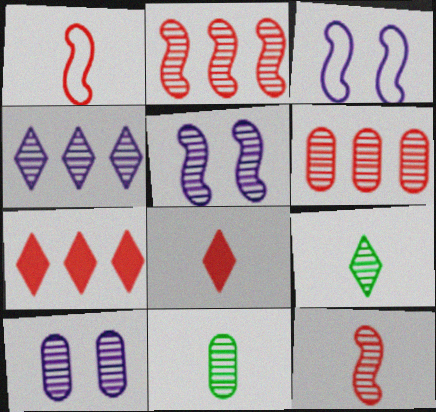[[2, 9, 10], 
[3, 7, 11], 
[5, 6, 9], 
[6, 10, 11]]